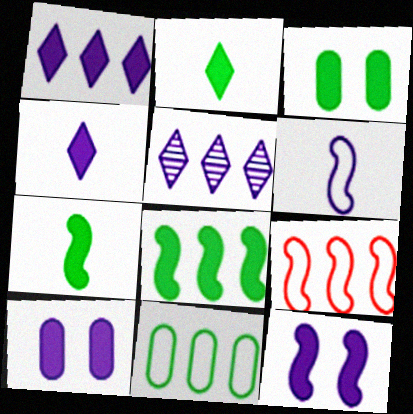[[2, 3, 8], 
[5, 6, 10]]